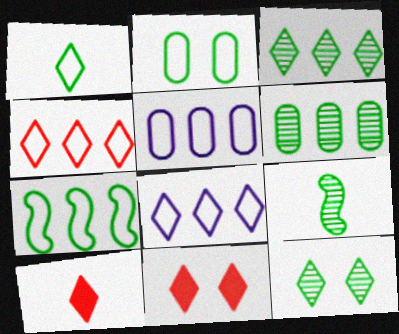[[1, 2, 7], 
[4, 5, 7], 
[5, 9, 11], 
[6, 9, 12], 
[8, 10, 12]]